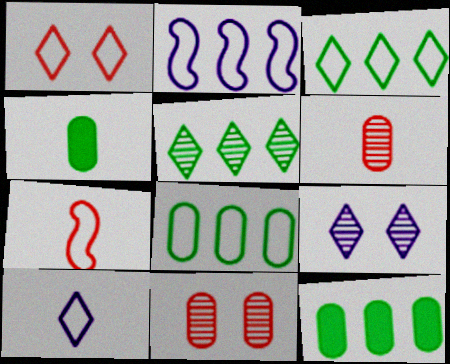[[1, 3, 10], 
[7, 9, 12]]